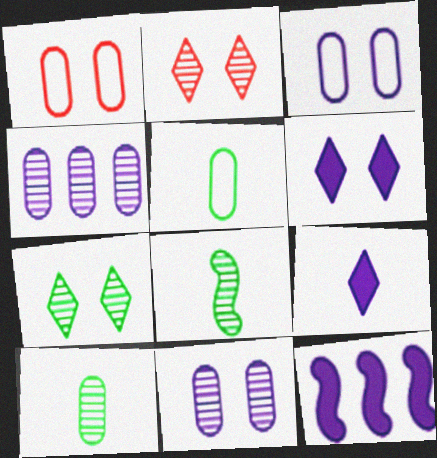[[2, 4, 8], 
[2, 5, 12]]